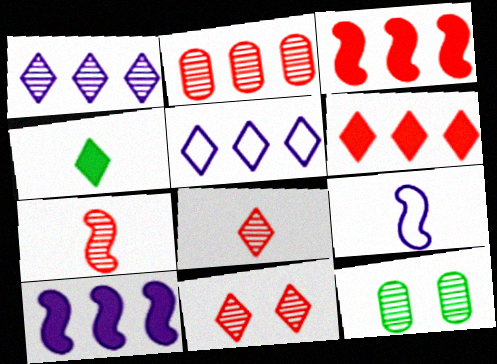[[1, 7, 12], 
[2, 7, 11], 
[4, 5, 11], 
[6, 9, 12]]